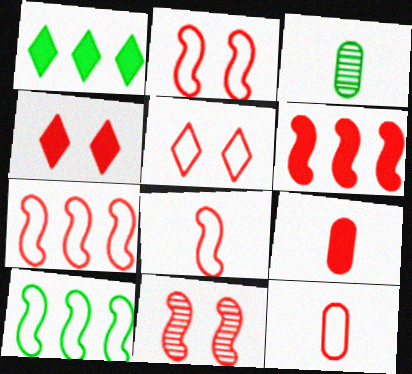[[2, 7, 8], 
[4, 6, 9], 
[5, 7, 12], 
[6, 8, 11]]